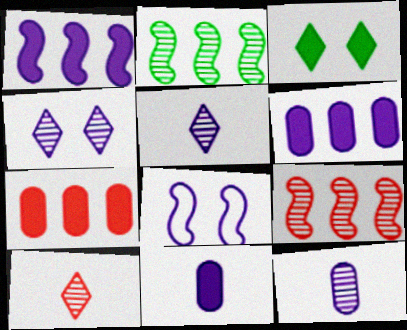[[5, 6, 8]]